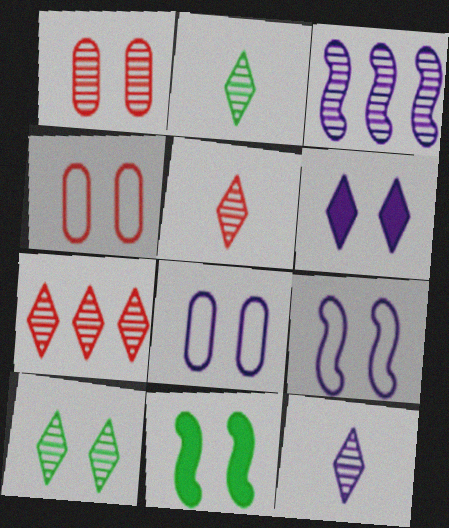[[1, 2, 3], 
[2, 5, 12], 
[7, 10, 12]]